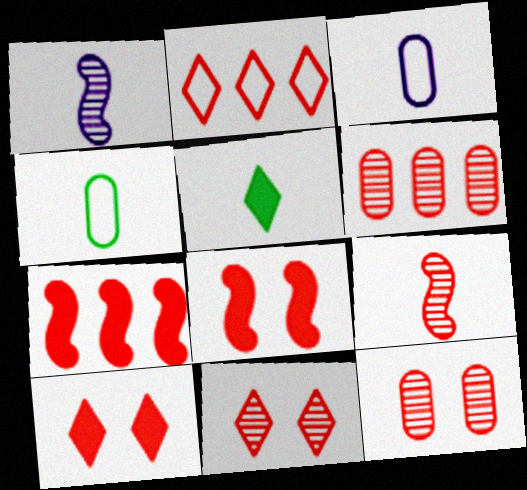[[2, 6, 7], 
[3, 5, 9], 
[6, 9, 11]]